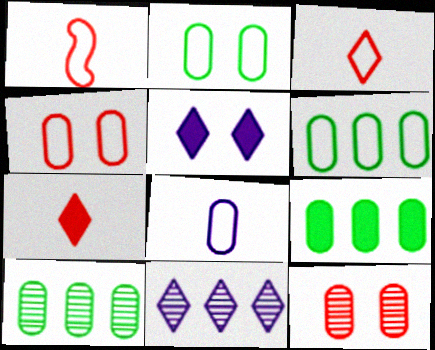[[1, 5, 10], 
[4, 6, 8], 
[6, 9, 10], 
[8, 9, 12]]